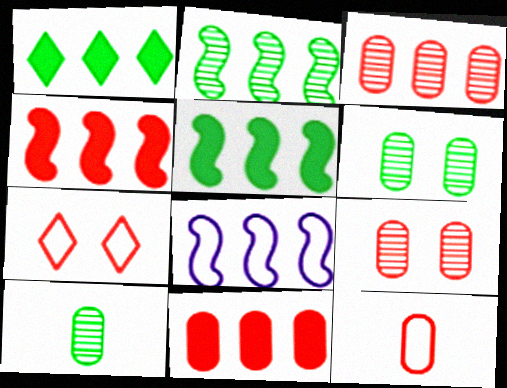[[1, 3, 8], 
[2, 4, 8], 
[9, 11, 12]]